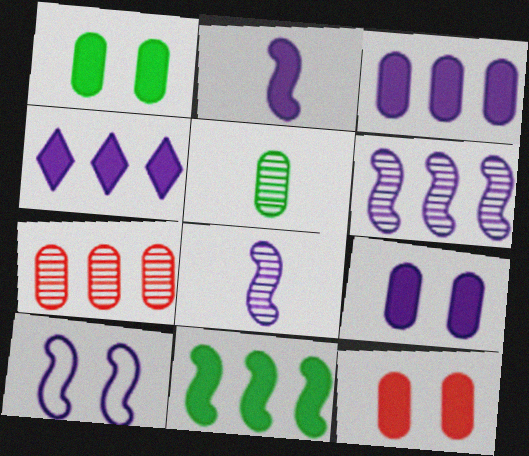[[1, 9, 12], 
[2, 4, 9], 
[2, 6, 10]]